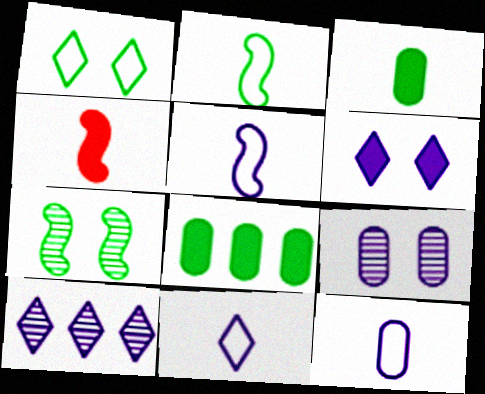[[4, 6, 8], 
[5, 11, 12], 
[6, 10, 11]]